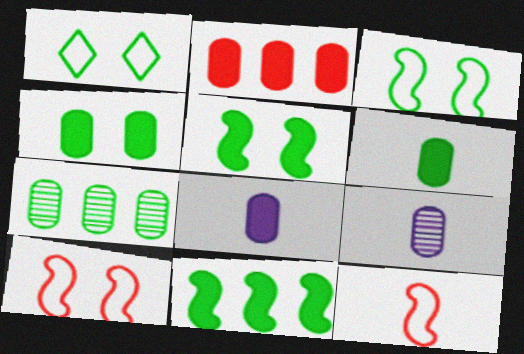[[2, 4, 8]]